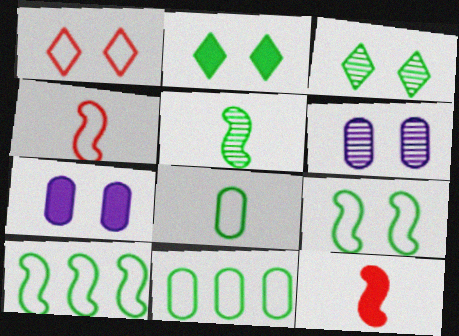[[2, 5, 11]]